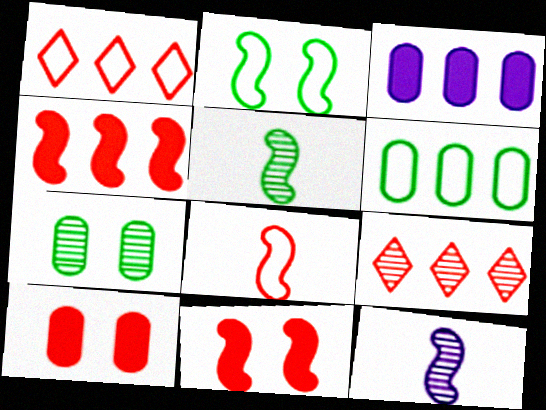[[2, 4, 12], 
[7, 9, 12], 
[8, 9, 10]]